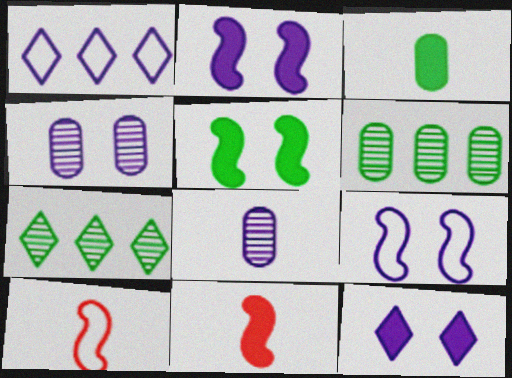[[1, 2, 8], 
[4, 9, 12], 
[6, 10, 12]]